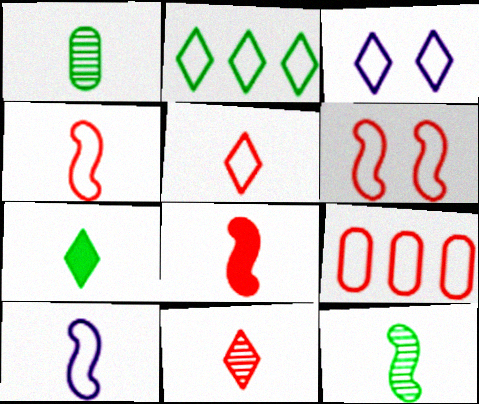[[2, 3, 5], 
[5, 6, 9], 
[8, 10, 12]]